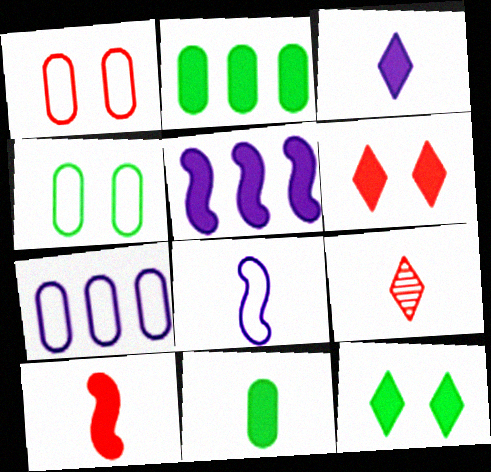[[3, 10, 11], 
[4, 5, 9], 
[5, 6, 11], 
[8, 9, 11]]